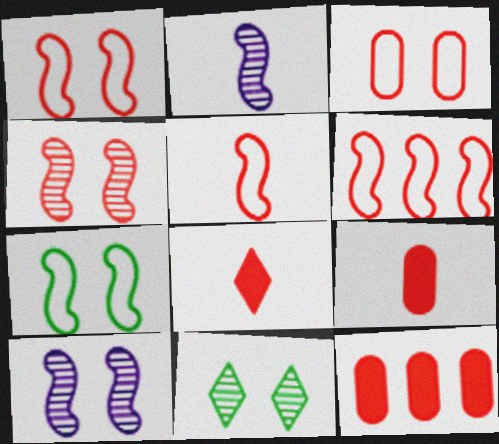[[1, 5, 6]]